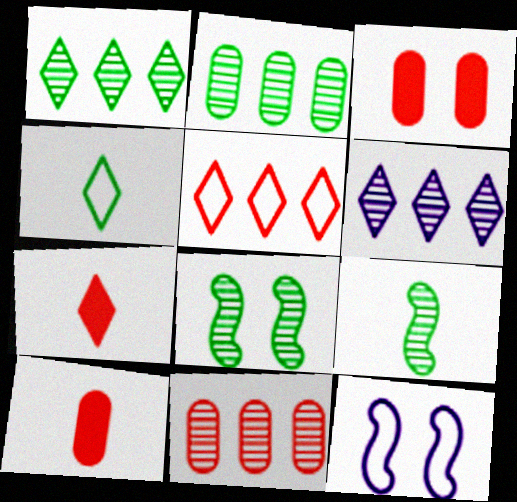[[1, 10, 12], 
[2, 7, 12]]